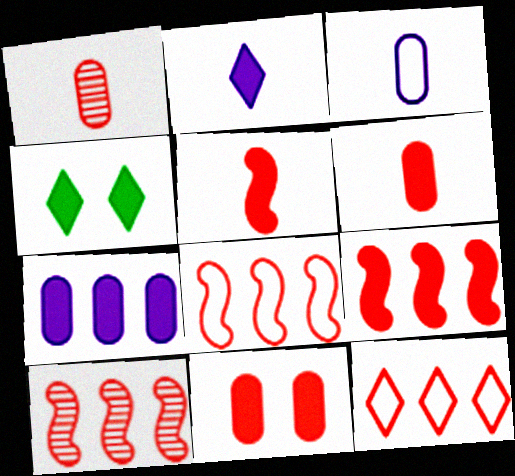[[3, 4, 10], 
[4, 5, 7], 
[8, 9, 10]]